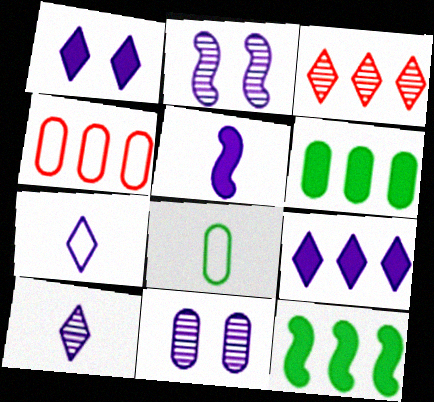[]